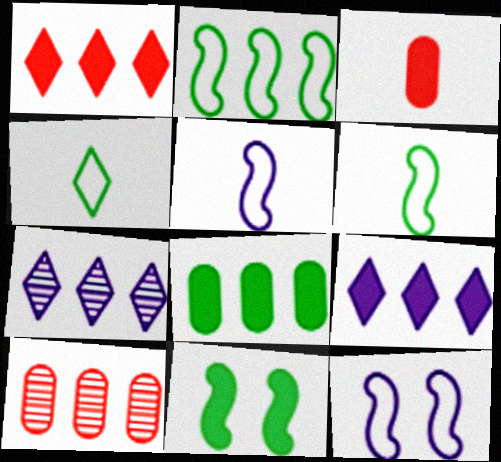[[2, 9, 10], 
[3, 9, 11]]